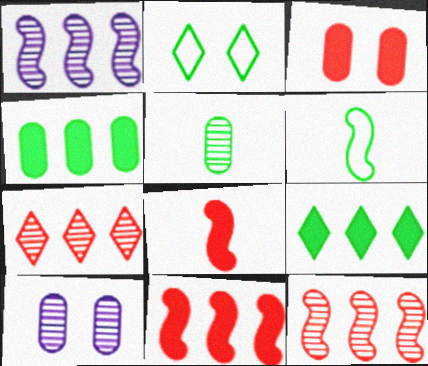[]